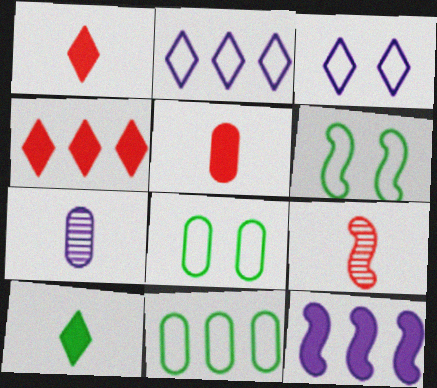[[3, 7, 12], 
[4, 6, 7], 
[6, 9, 12]]